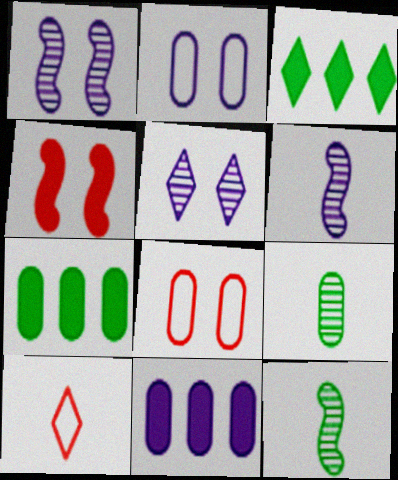[[1, 7, 10], 
[3, 5, 10], 
[3, 6, 8], 
[8, 9, 11]]